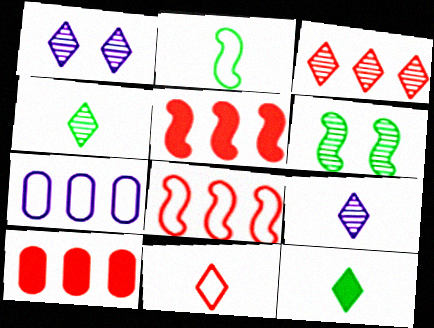[[1, 2, 10], 
[1, 3, 4], 
[3, 8, 10], 
[9, 11, 12]]